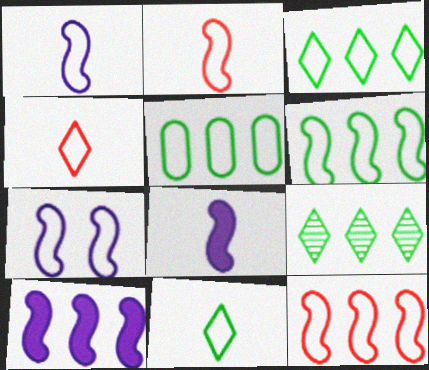[[2, 6, 7], 
[3, 5, 6], 
[4, 5, 7]]